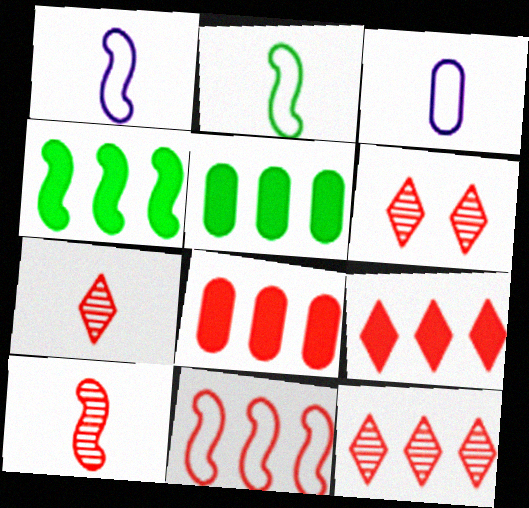[[1, 5, 6], 
[3, 4, 6], 
[6, 7, 12], 
[8, 11, 12]]